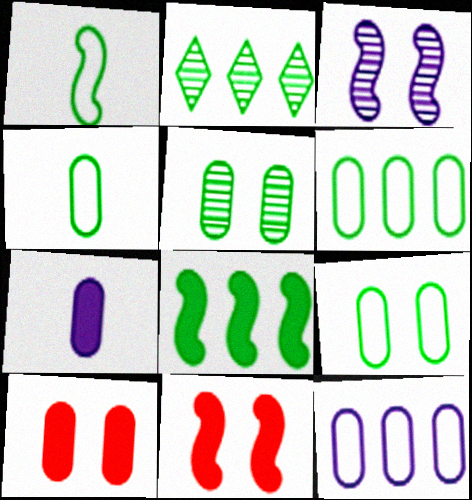[[2, 6, 8], 
[4, 6, 9]]